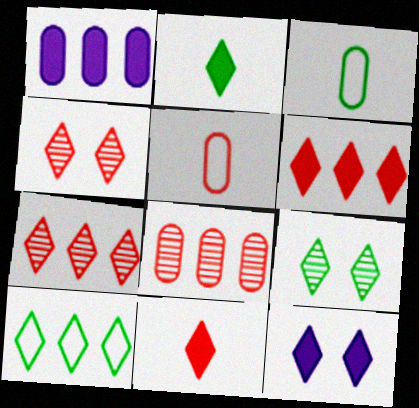[[2, 6, 12], 
[2, 9, 10]]